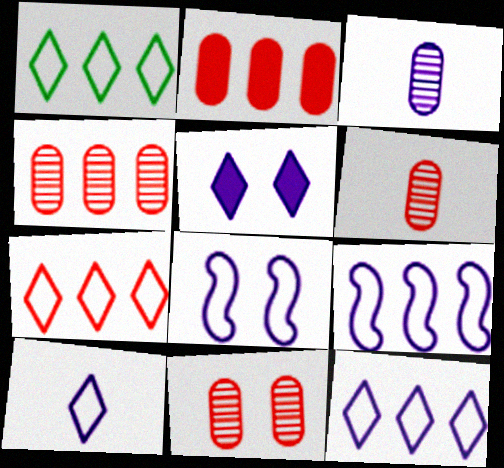[[1, 7, 12], 
[3, 5, 9], 
[4, 6, 11]]